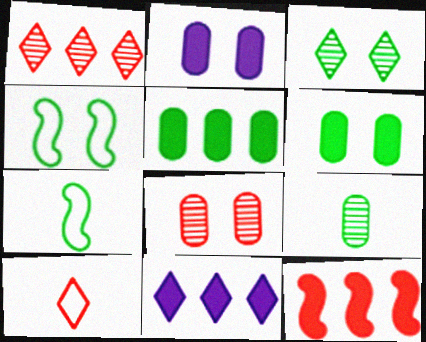[[1, 2, 7], 
[3, 4, 6], 
[3, 5, 7], 
[3, 10, 11], 
[5, 11, 12], 
[7, 8, 11], 
[8, 10, 12]]